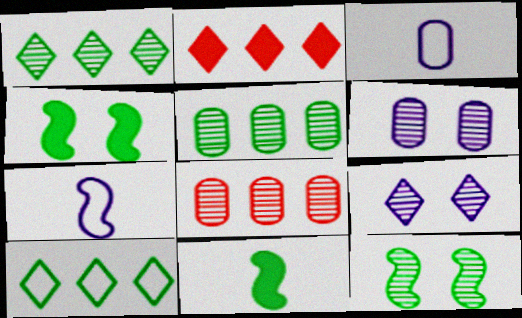[[2, 3, 12]]